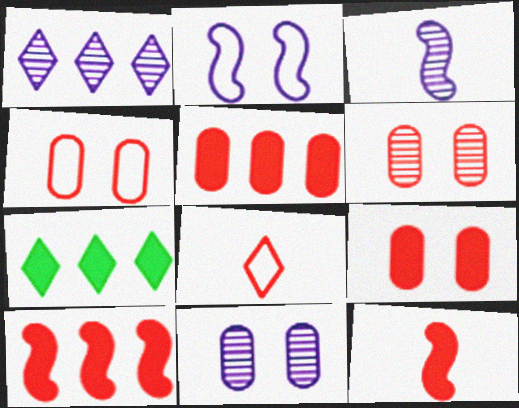[[1, 3, 11], 
[3, 4, 7], 
[4, 6, 9], 
[6, 8, 10]]